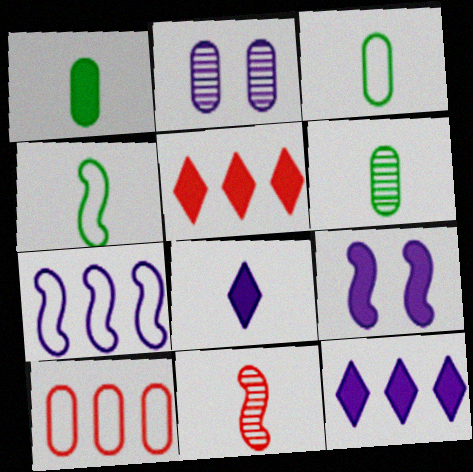[[1, 2, 10], 
[1, 3, 6], 
[1, 5, 9], 
[2, 4, 5], 
[2, 7, 8], 
[3, 8, 11]]